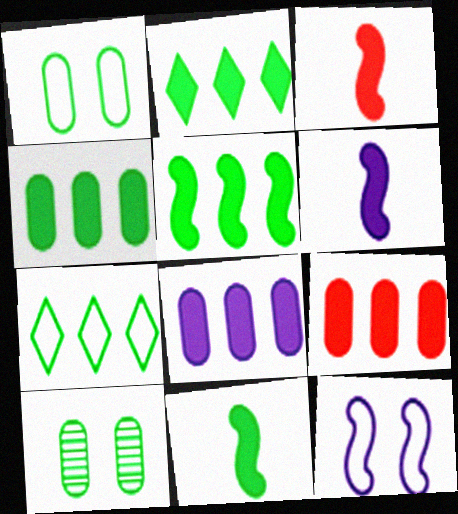[[2, 4, 5], 
[3, 6, 11], 
[4, 8, 9], 
[7, 10, 11]]